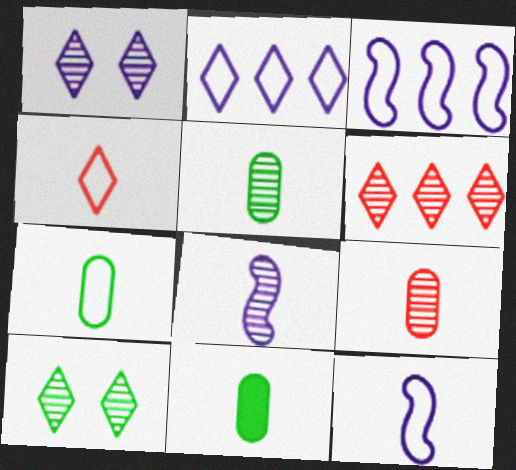[[4, 7, 12], 
[4, 8, 11], 
[5, 7, 11]]